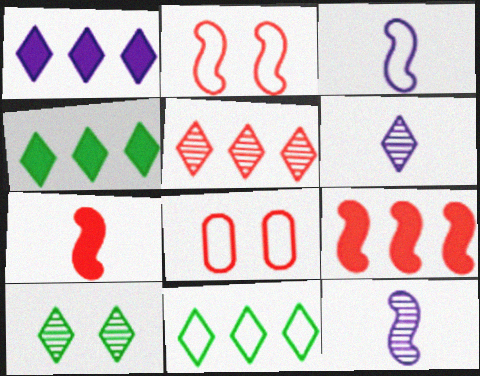[[1, 5, 11], 
[3, 8, 11], 
[4, 8, 12], 
[5, 6, 10], 
[5, 7, 8]]